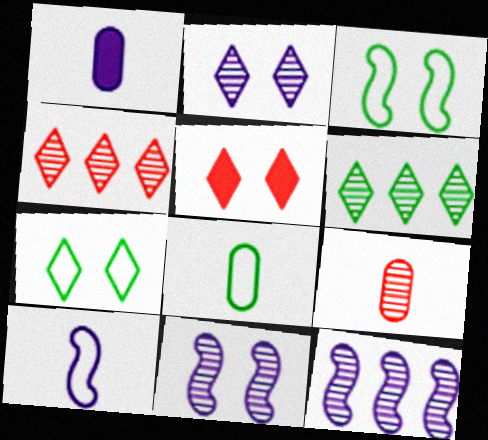[[1, 3, 4], 
[1, 8, 9], 
[2, 5, 7], 
[5, 8, 12], 
[6, 9, 11]]